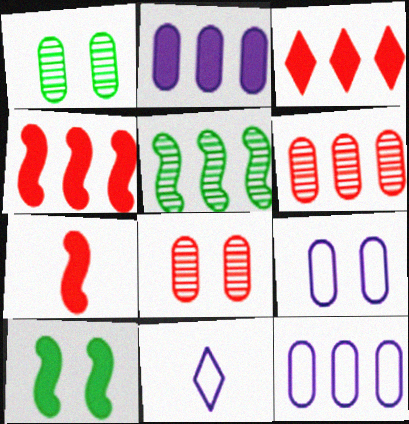[[1, 4, 11], 
[3, 5, 12], 
[6, 10, 11]]